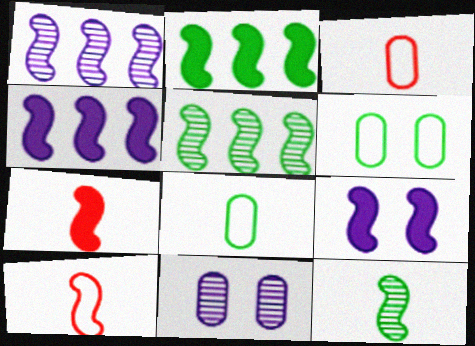[[2, 7, 9], 
[5, 9, 10]]